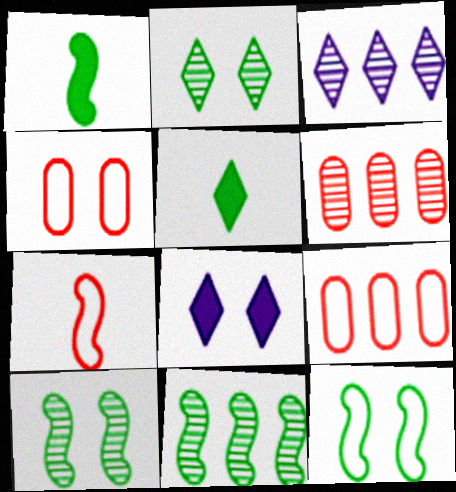[[1, 3, 4], 
[1, 11, 12], 
[3, 6, 11], 
[4, 8, 10]]